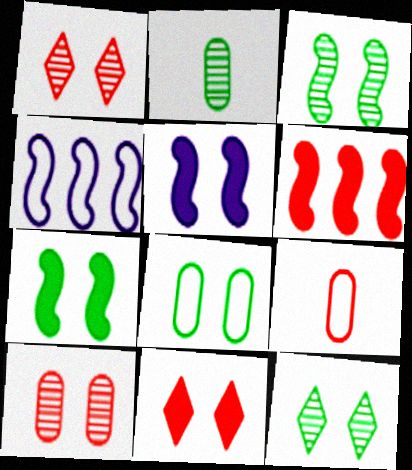[[1, 5, 8], 
[1, 6, 9], 
[2, 4, 11], 
[7, 8, 12]]